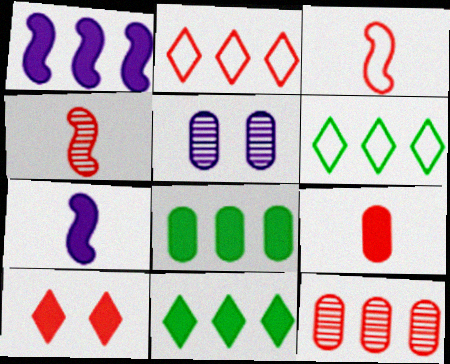[[1, 6, 12], 
[3, 5, 11], 
[3, 10, 12], 
[7, 8, 10]]